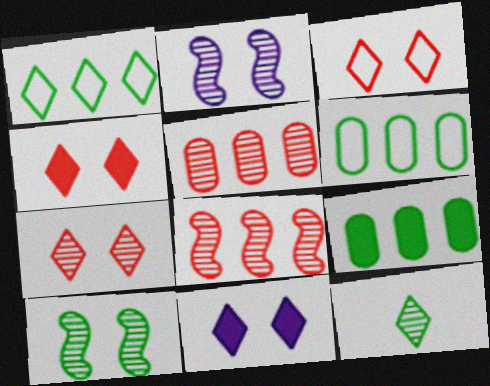[[2, 5, 12], 
[3, 4, 7]]